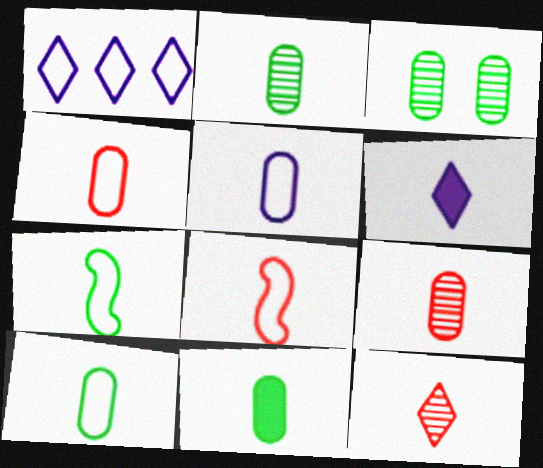[[2, 6, 8], 
[2, 10, 11], 
[4, 5, 10], 
[5, 9, 11], 
[6, 7, 9]]